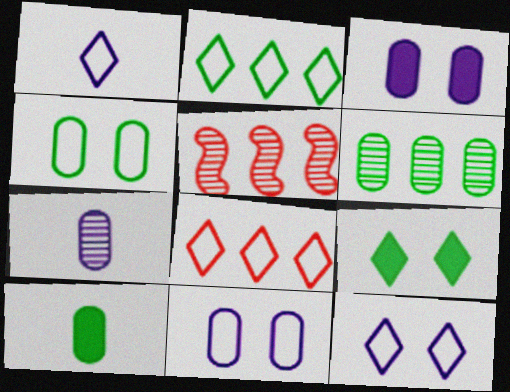[[4, 6, 10], 
[5, 10, 12]]